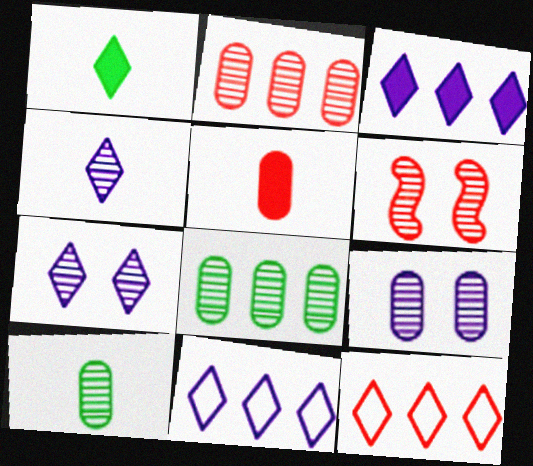[[1, 7, 12], 
[2, 9, 10], 
[4, 6, 8], 
[5, 6, 12]]